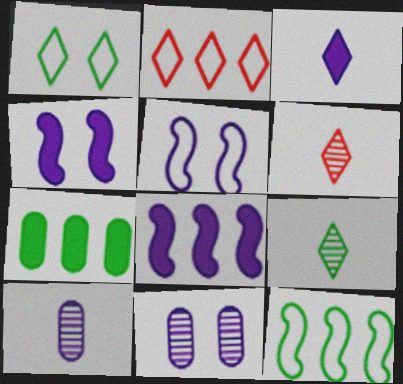[[5, 6, 7]]